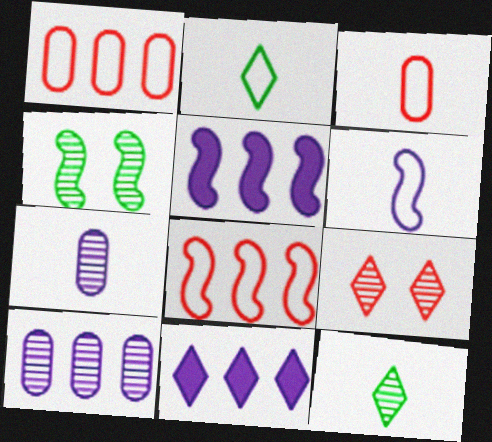[[2, 3, 6], 
[2, 9, 11], 
[3, 4, 11]]